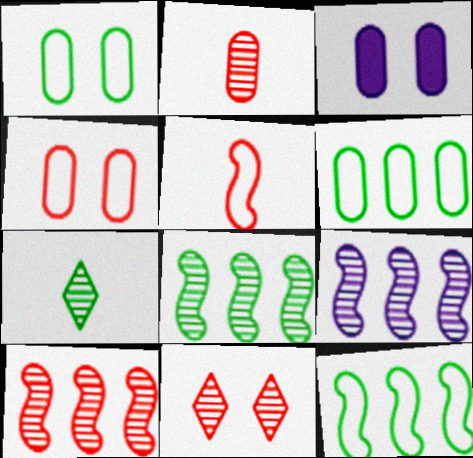[[2, 3, 6], 
[2, 10, 11], 
[8, 9, 10]]